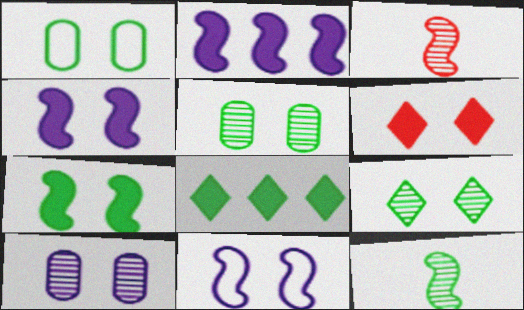[[1, 7, 9], 
[1, 8, 12], 
[5, 6, 11]]